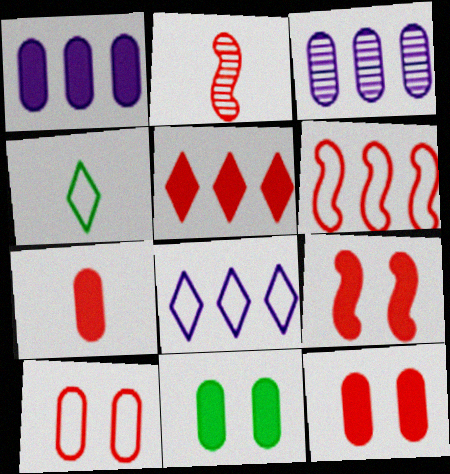[[1, 7, 11], 
[2, 5, 10], 
[2, 6, 9], 
[2, 8, 11], 
[3, 4, 9], 
[5, 7, 9]]